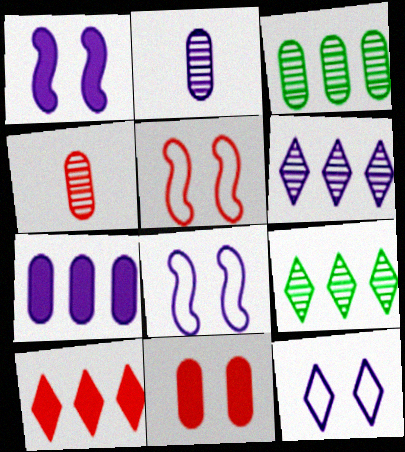[[4, 5, 10]]